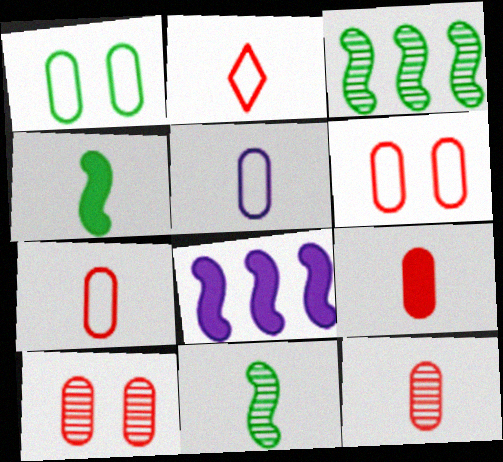[[7, 9, 12]]